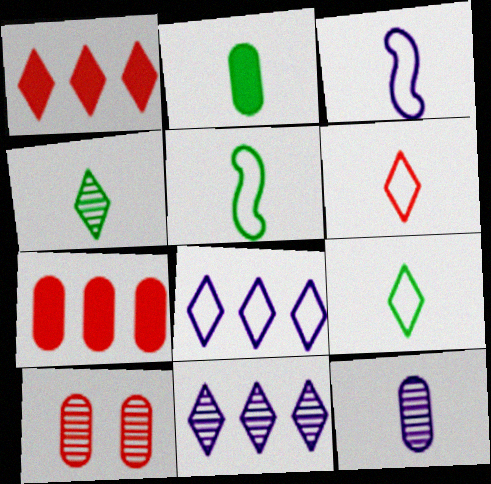[[2, 4, 5]]